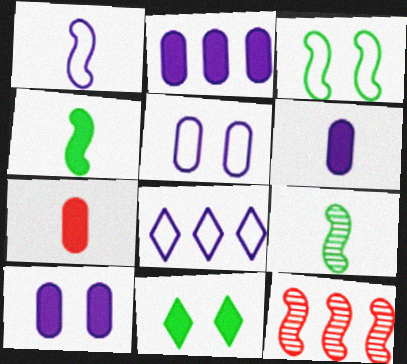[[1, 5, 8], 
[2, 6, 10]]